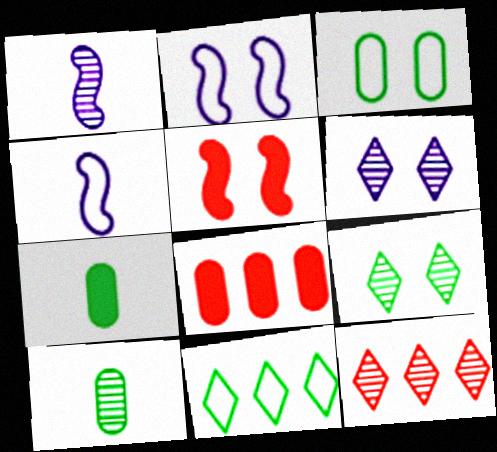[[2, 7, 12], 
[3, 5, 6], 
[4, 8, 9]]